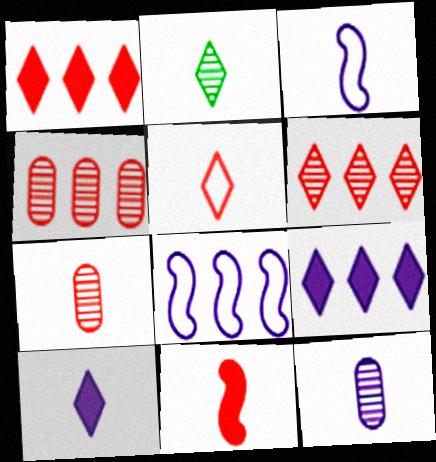[[2, 5, 10], 
[3, 10, 12], 
[5, 7, 11]]